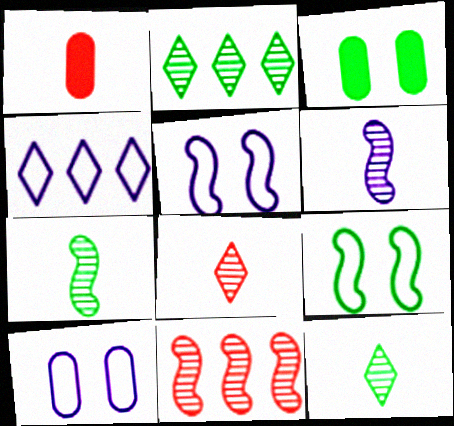[[1, 2, 5]]